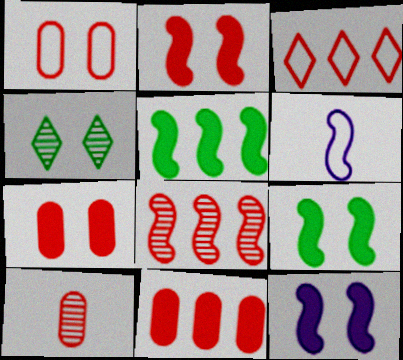[[1, 4, 12], 
[1, 10, 11], 
[2, 3, 10], 
[2, 9, 12], 
[3, 8, 11], 
[4, 6, 11], 
[6, 8, 9]]